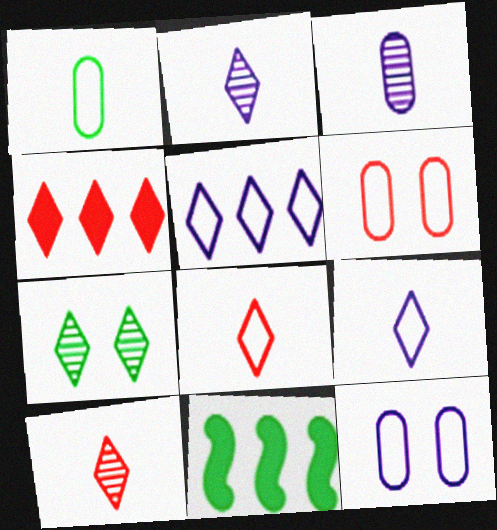[[1, 7, 11], 
[2, 6, 11], 
[4, 7, 9], 
[10, 11, 12]]